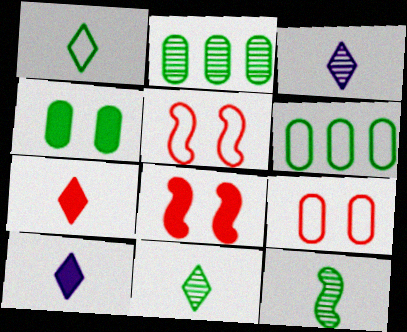[[1, 3, 7], 
[2, 5, 10], 
[3, 6, 8]]